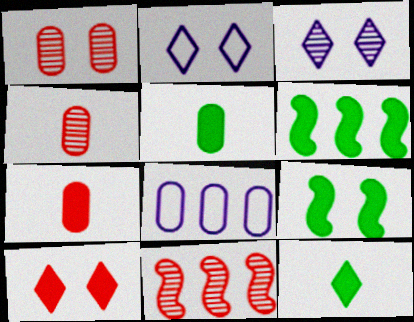[[1, 2, 9], 
[1, 5, 8], 
[2, 4, 6], 
[2, 5, 11]]